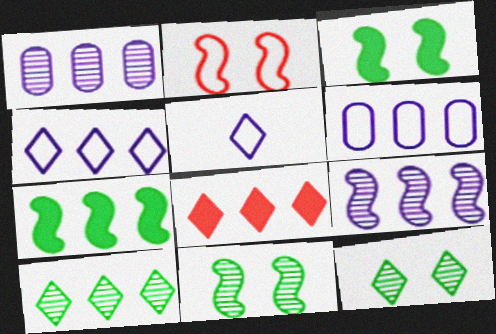[[4, 8, 10], 
[5, 8, 12]]